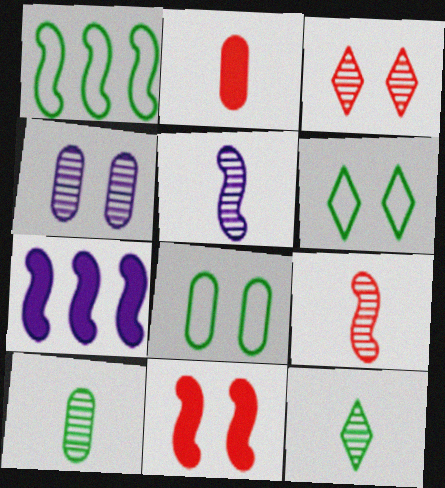[[1, 5, 11], 
[4, 6, 11]]